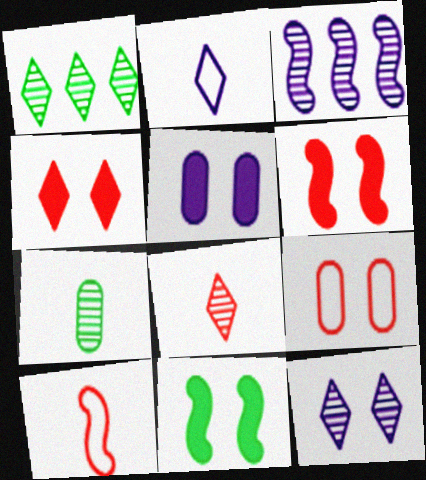[[1, 2, 4], 
[1, 5, 10], 
[1, 8, 12], 
[2, 3, 5], 
[3, 10, 11], 
[4, 5, 11], 
[9, 11, 12]]